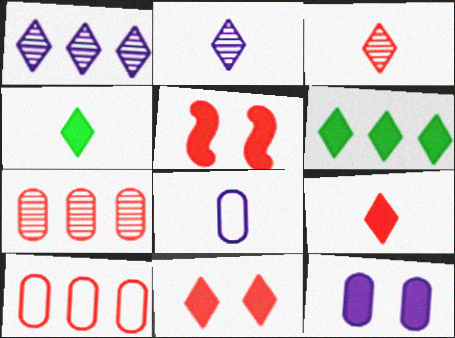[[3, 5, 10]]